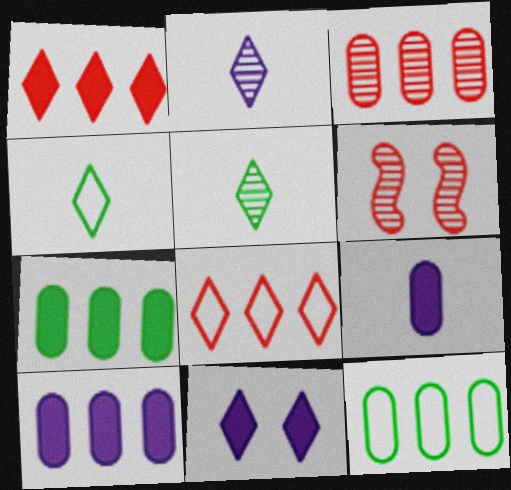[[3, 10, 12], 
[4, 6, 10], 
[5, 8, 11]]